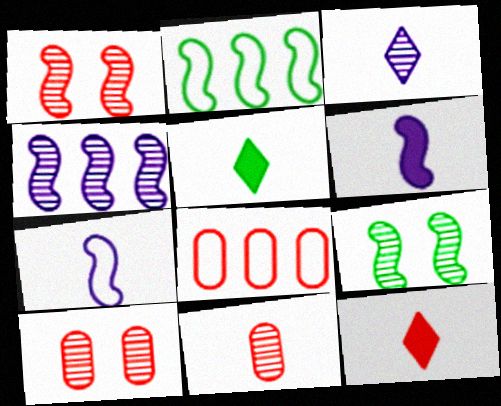[[1, 2, 6], 
[1, 8, 12], 
[5, 7, 11]]